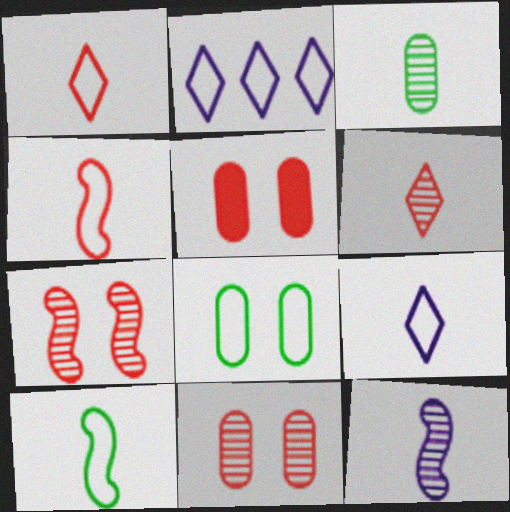[[2, 4, 8], 
[3, 6, 12]]